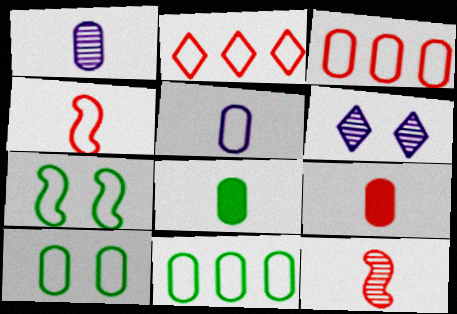[[2, 5, 7], 
[3, 5, 10]]